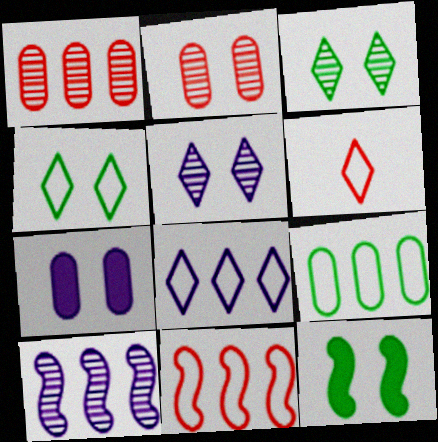[[4, 6, 8], 
[8, 9, 11]]